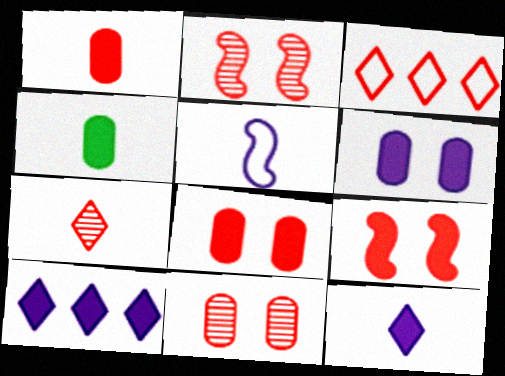[[1, 2, 3], 
[4, 5, 7], 
[4, 9, 10]]